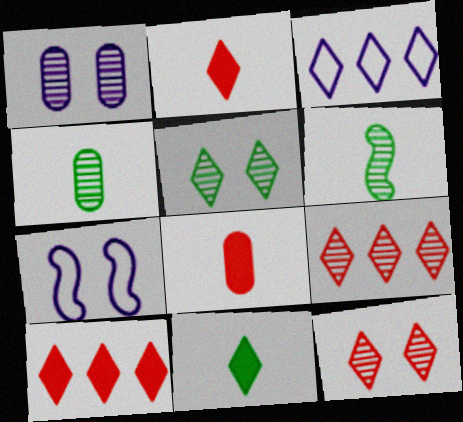[[1, 6, 9], 
[2, 3, 5], 
[3, 11, 12], 
[4, 7, 10]]